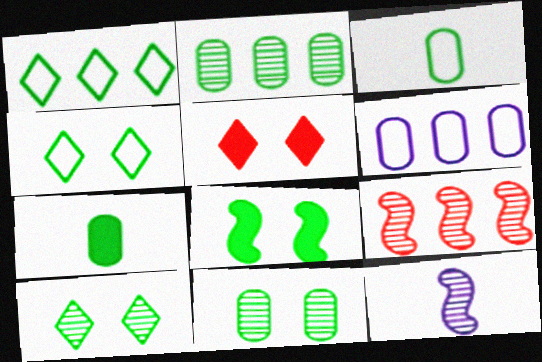[[4, 8, 11]]